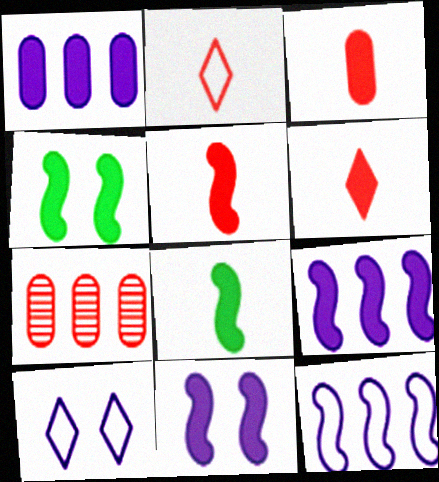[[1, 4, 6], 
[3, 5, 6], 
[4, 5, 9], 
[7, 8, 10]]